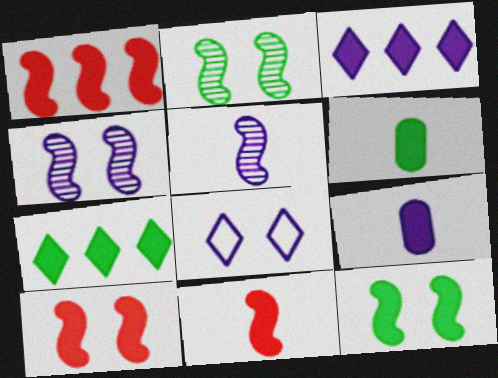[[1, 10, 11], 
[3, 6, 10], 
[6, 7, 12], 
[7, 9, 10]]